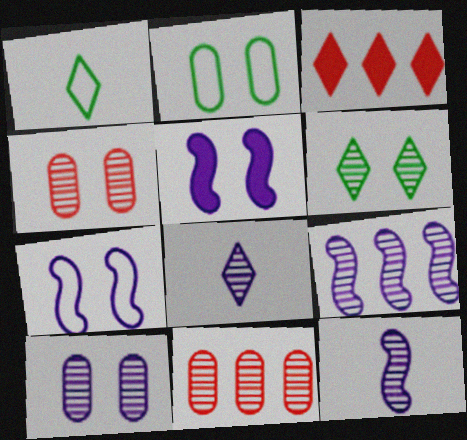[[1, 5, 11], 
[2, 3, 12], 
[6, 11, 12], 
[8, 9, 10]]